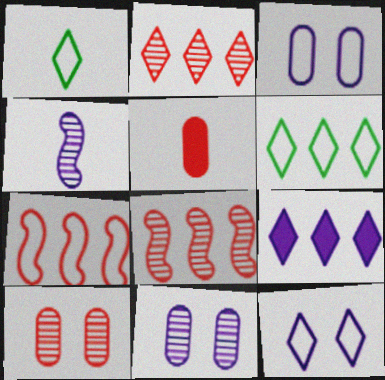[[1, 3, 7], 
[1, 4, 5], 
[2, 6, 9], 
[3, 4, 9]]